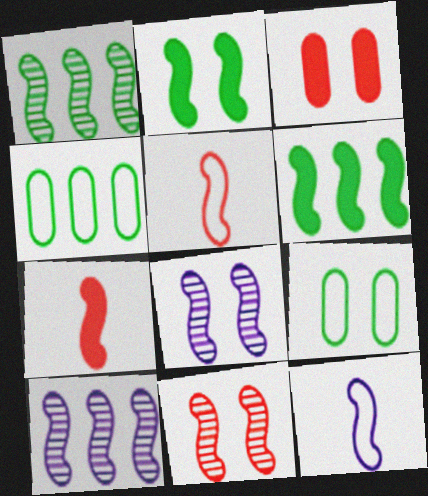[[2, 5, 10], 
[5, 6, 8], 
[6, 11, 12]]